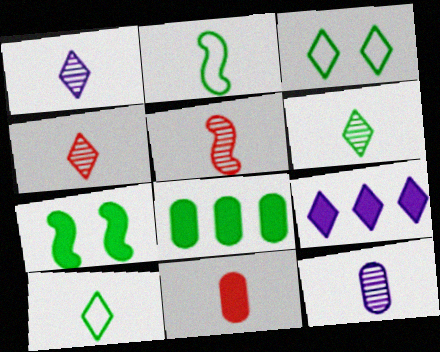[[1, 2, 11], 
[1, 4, 6], 
[3, 4, 9], 
[5, 6, 12], 
[7, 9, 11]]